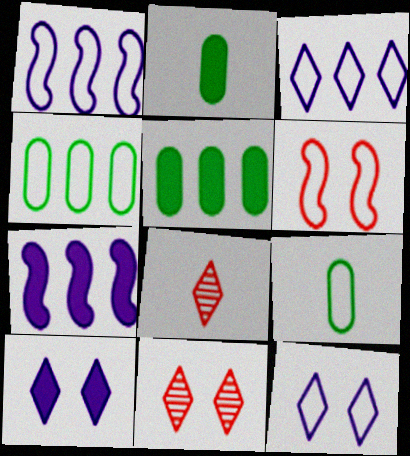[[1, 2, 11], 
[3, 6, 9], 
[7, 9, 11]]